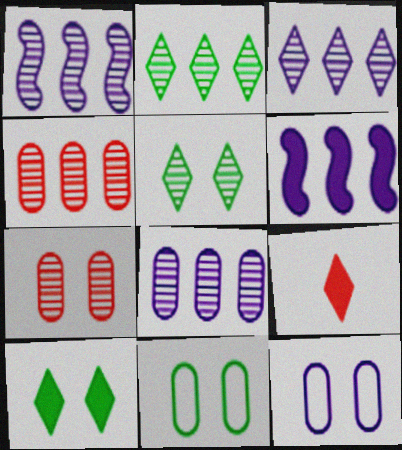[[1, 2, 4], 
[1, 3, 8], 
[1, 9, 11]]